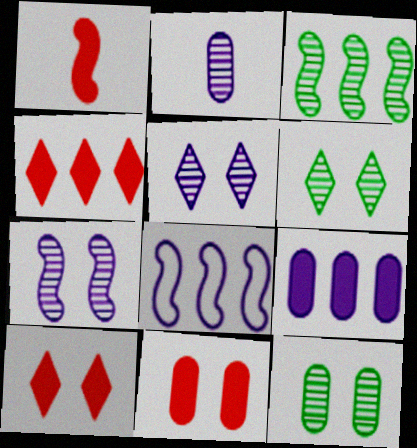[[1, 4, 11]]